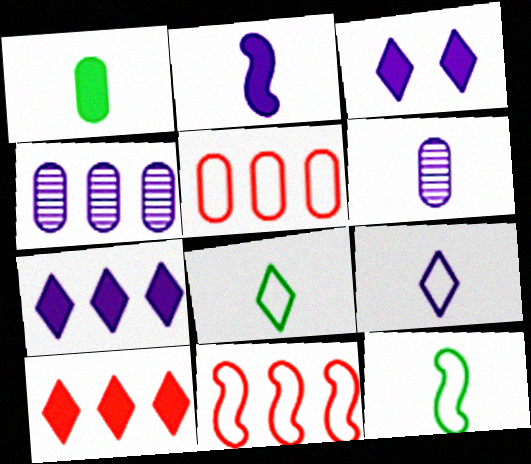[[2, 6, 9]]